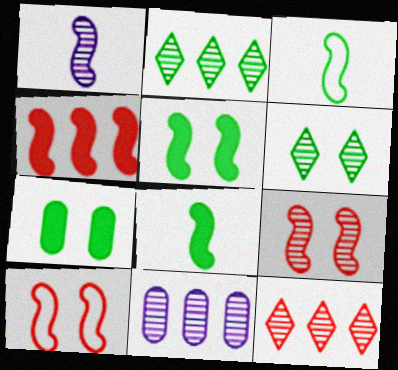[[2, 3, 7]]